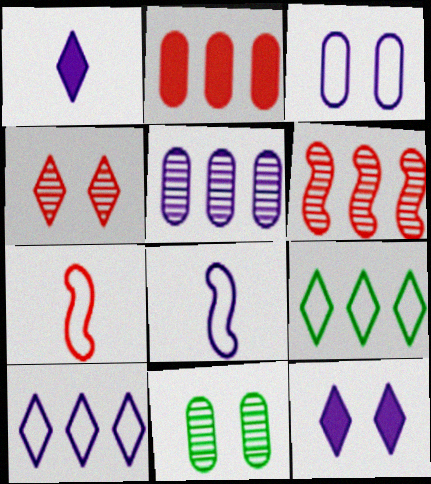[[1, 4, 9], 
[2, 4, 7], 
[3, 7, 9], 
[3, 8, 10], 
[5, 8, 12]]